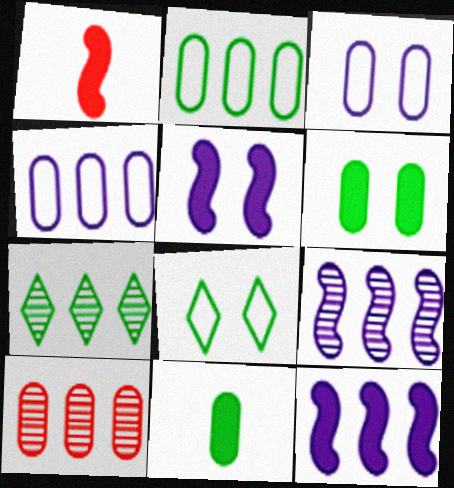[[1, 3, 7], 
[3, 10, 11], 
[7, 9, 10]]